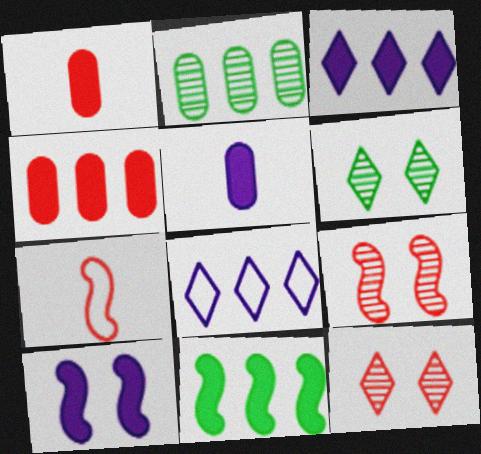[[3, 4, 11], 
[3, 5, 10], 
[4, 7, 12]]